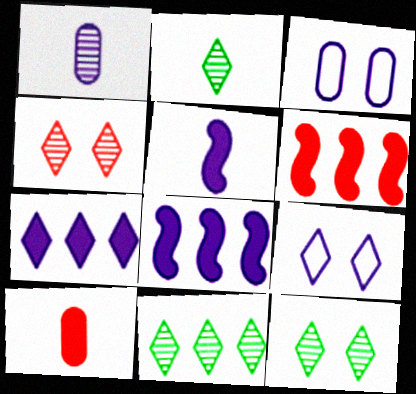[[1, 8, 9], 
[2, 3, 6], 
[2, 11, 12]]